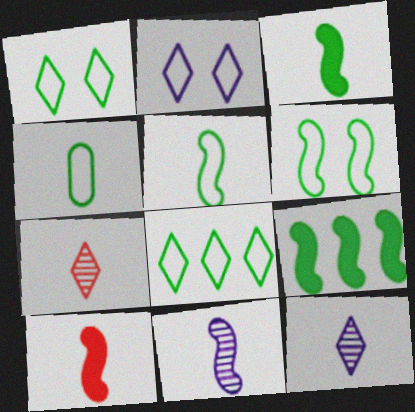[[4, 6, 8], 
[4, 10, 12], 
[5, 10, 11]]